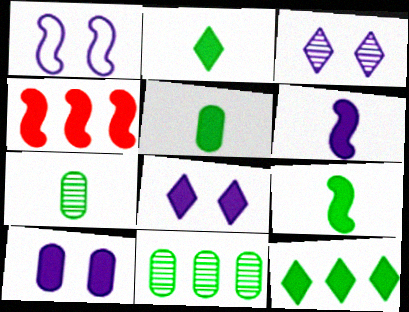[[1, 3, 10], 
[2, 4, 10], 
[2, 5, 9], 
[4, 5, 8]]